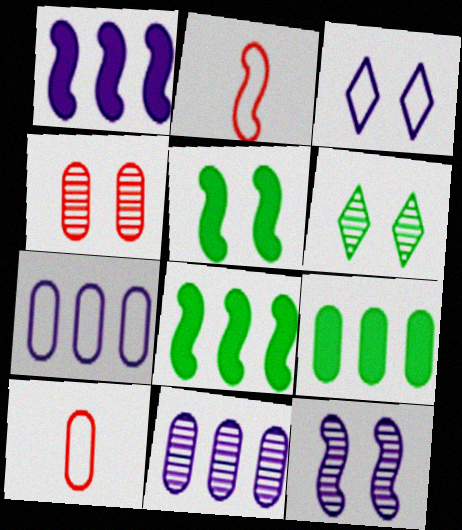[[1, 6, 10], 
[2, 8, 12], 
[3, 4, 5], 
[4, 6, 12]]